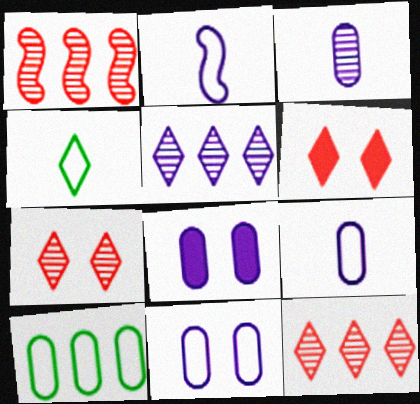[[1, 4, 8], 
[2, 5, 8], 
[4, 5, 6]]